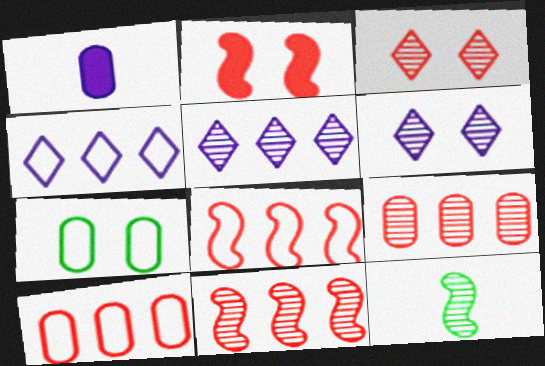[[1, 7, 9], 
[2, 6, 7], 
[6, 9, 12]]